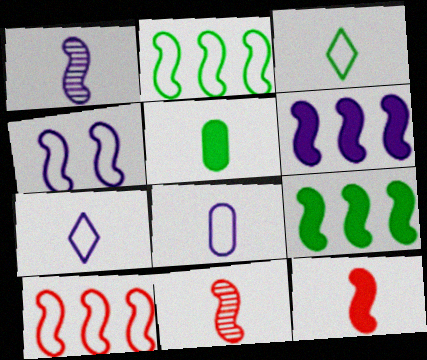[[1, 4, 6], 
[4, 9, 11], 
[5, 7, 11]]